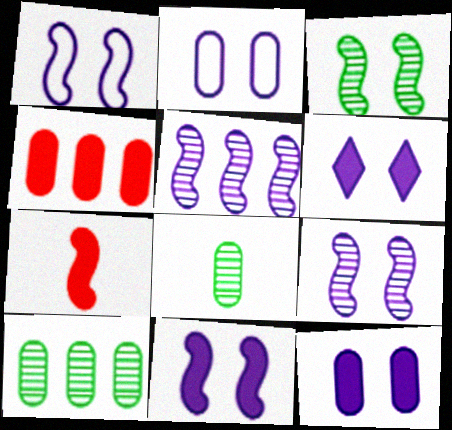[[1, 9, 11], 
[2, 4, 8], 
[2, 6, 9], 
[6, 11, 12]]